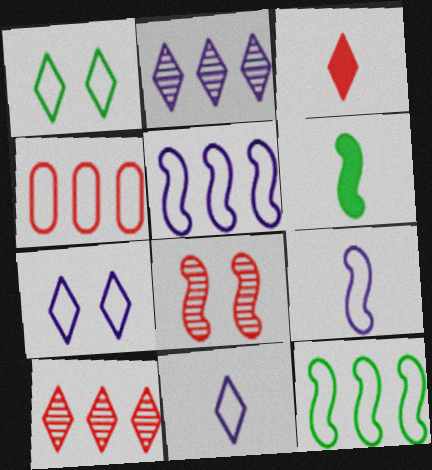[[1, 2, 3], 
[1, 4, 9], 
[3, 4, 8], 
[5, 6, 8]]